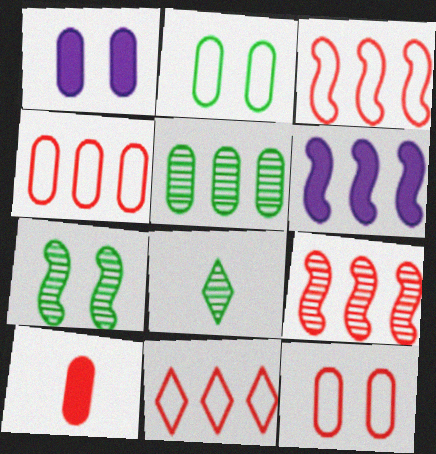[[1, 3, 8], 
[3, 4, 11], 
[5, 6, 11], 
[5, 7, 8], 
[6, 8, 12]]